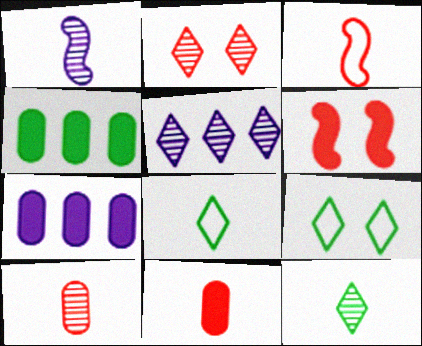[[1, 8, 11], 
[1, 10, 12], 
[2, 5, 12]]